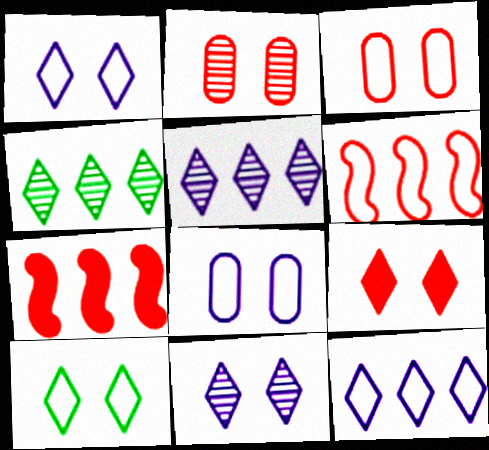[[9, 10, 11]]